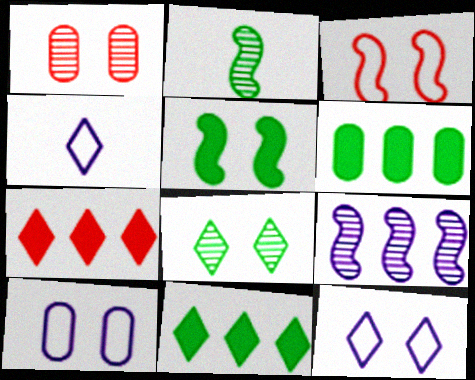[[1, 5, 12], 
[2, 7, 10], 
[4, 7, 8]]